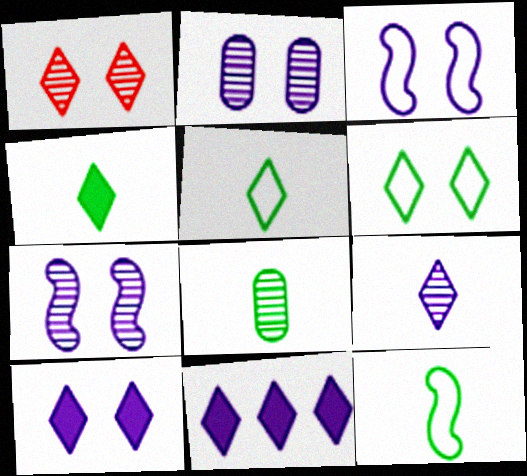[[1, 5, 11], 
[1, 6, 10], 
[2, 3, 10], 
[4, 8, 12]]